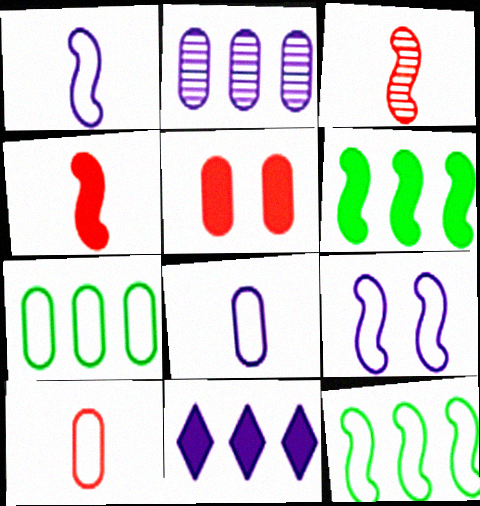[[3, 6, 9]]